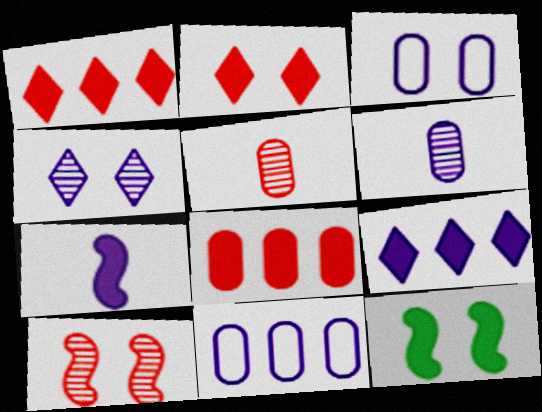[[4, 7, 11]]